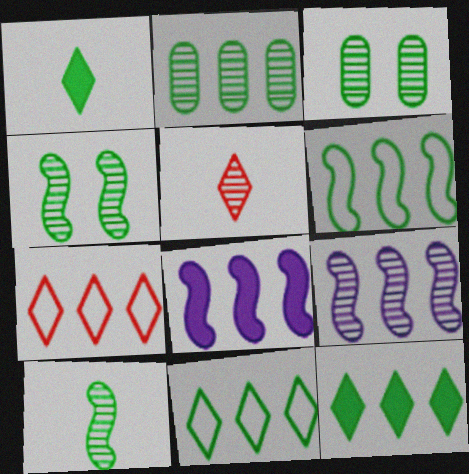[[1, 3, 6], 
[2, 6, 12], 
[2, 7, 8], 
[3, 5, 9]]